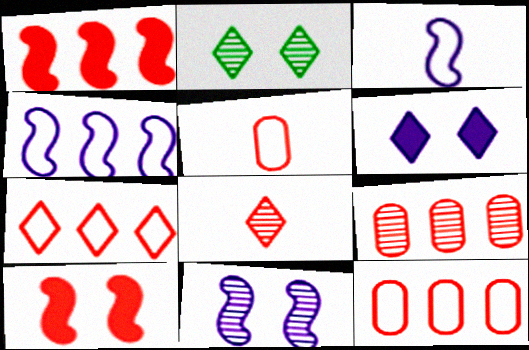[[1, 7, 9], 
[8, 10, 12]]